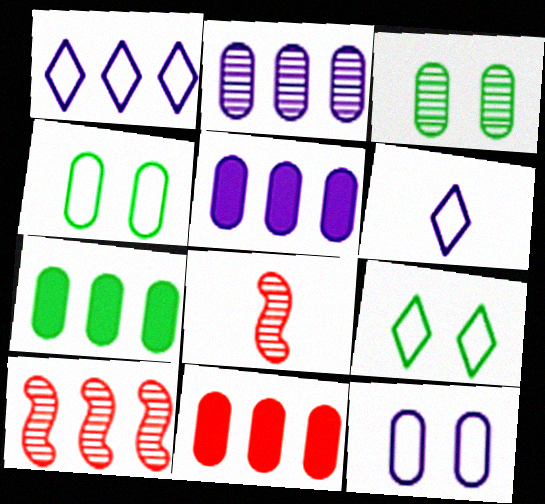[[1, 7, 10], 
[5, 7, 11], 
[5, 8, 9]]